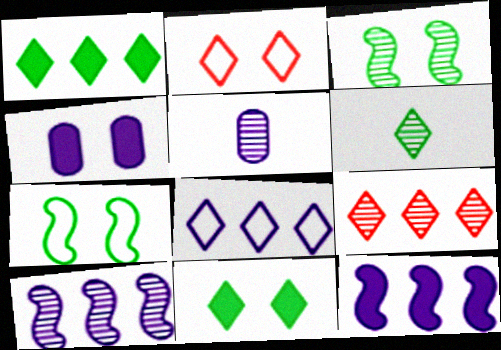[[1, 8, 9], 
[2, 3, 4], 
[3, 5, 9]]